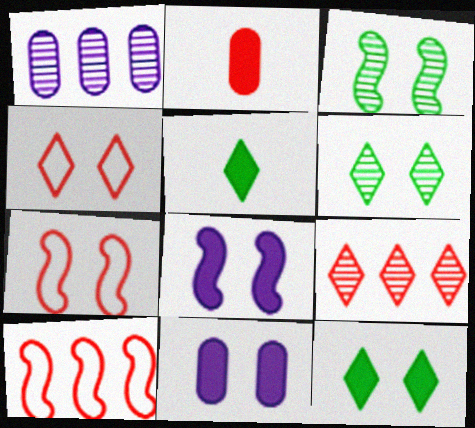[[1, 5, 7], 
[2, 7, 9], 
[3, 4, 11], 
[3, 7, 8], 
[6, 7, 11]]